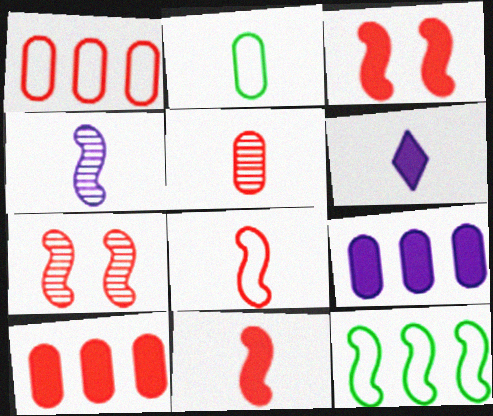[[3, 4, 12]]